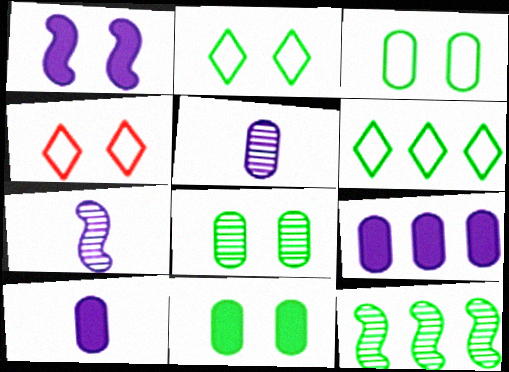[[1, 4, 8], 
[3, 8, 11], 
[4, 10, 12]]